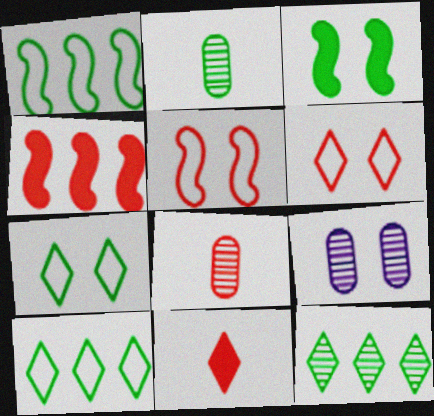[[1, 9, 11], 
[2, 3, 10], 
[3, 6, 9], 
[4, 6, 8]]